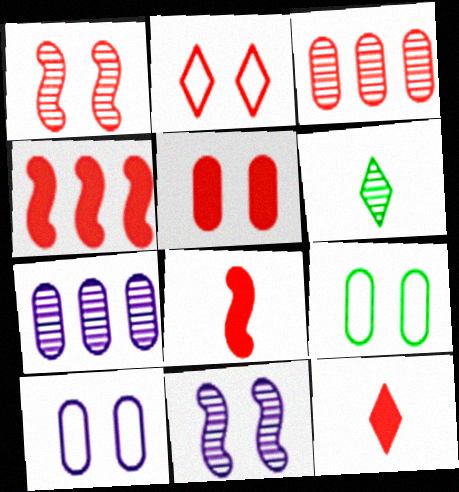[[1, 2, 5], 
[1, 6, 7], 
[2, 3, 8], 
[3, 6, 11], 
[4, 5, 12], 
[4, 6, 10]]